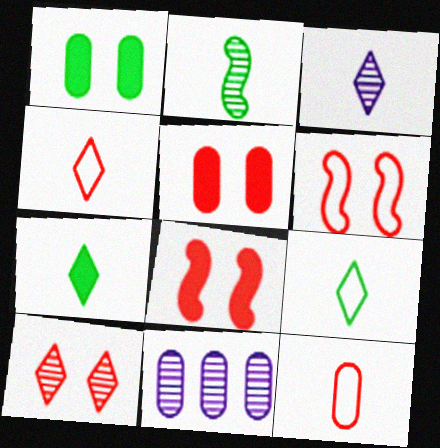[[1, 11, 12], 
[2, 10, 11], 
[3, 4, 7], 
[5, 6, 10], 
[6, 7, 11], 
[8, 9, 11]]